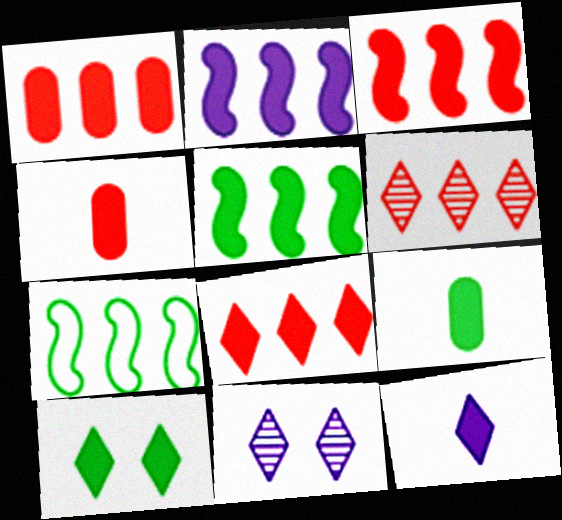[[1, 3, 8], 
[2, 3, 5], 
[2, 4, 10], 
[4, 7, 11], 
[5, 9, 10], 
[8, 10, 12]]